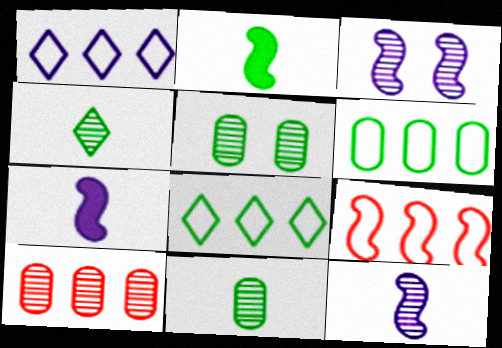[[1, 6, 9], 
[2, 3, 9], 
[2, 5, 8], 
[3, 4, 10]]